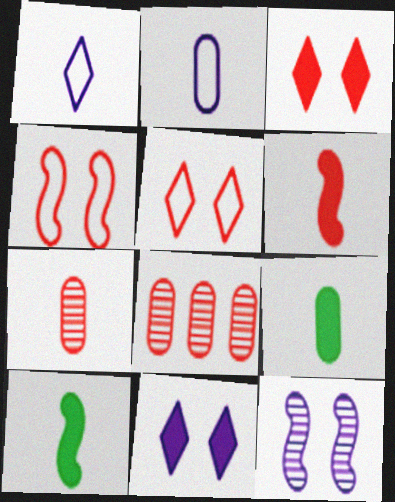[[1, 7, 10], 
[2, 7, 9], 
[5, 6, 8]]